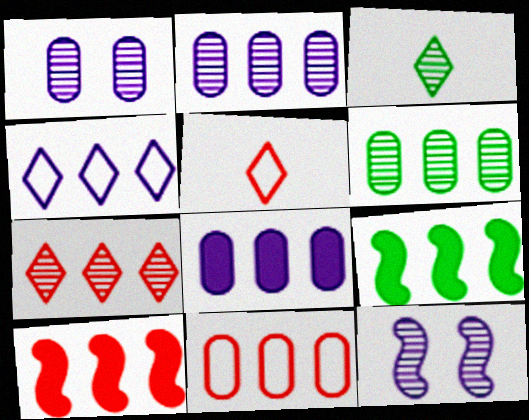[[1, 5, 9], 
[4, 6, 10], 
[6, 8, 11], 
[7, 10, 11]]